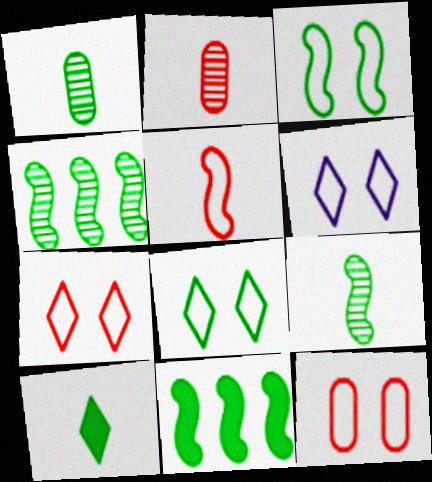[[1, 8, 11], 
[2, 6, 11], 
[3, 6, 12], 
[3, 9, 11], 
[6, 7, 8]]